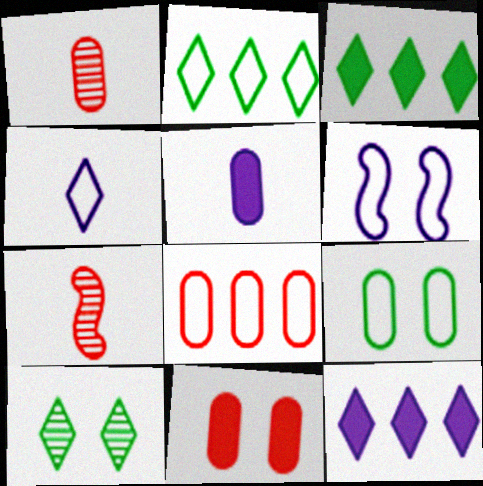[[1, 3, 6], 
[1, 8, 11], 
[6, 10, 11], 
[7, 9, 12]]